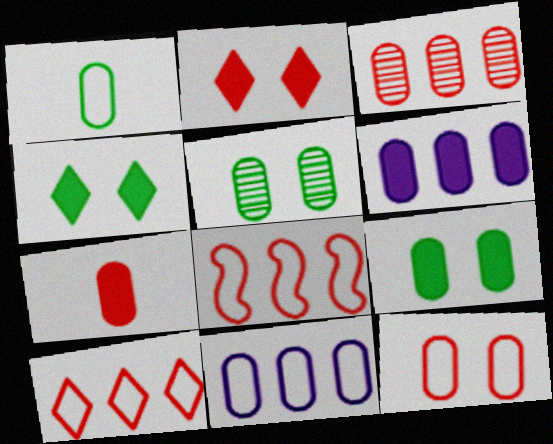[[1, 11, 12], 
[3, 7, 12], 
[5, 7, 11], 
[6, 7, 9]]